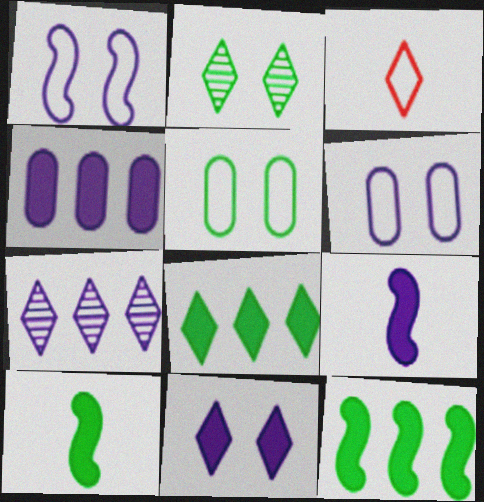[[4, 9, 11], 
[6, 7, 9]]